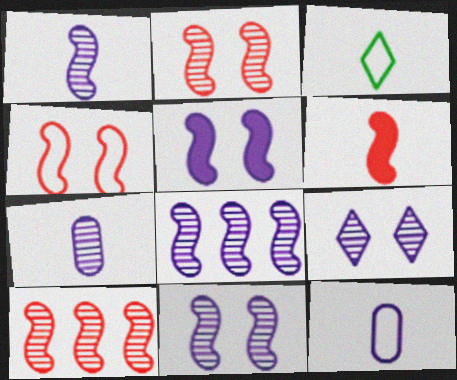[[1, 8, 11], 
[3, 6, 7], 
[4, 6, 10], 
[7, 8, 9]]